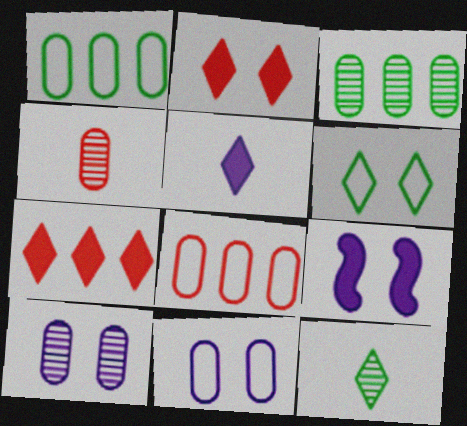[[3, 4, 10], 
[8, 9, 12]]